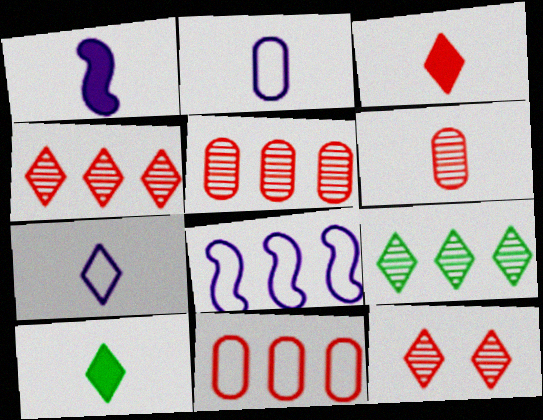[]